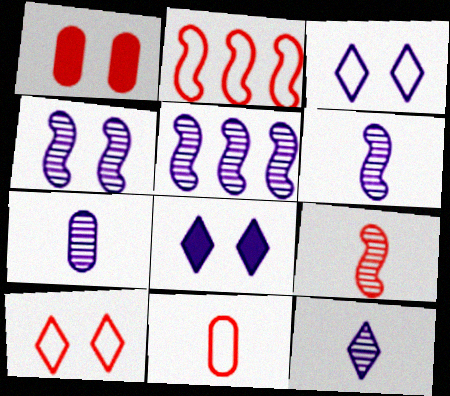[[2, 10, 11], 
[4, 5, 6], 
[6, 7, 12]]